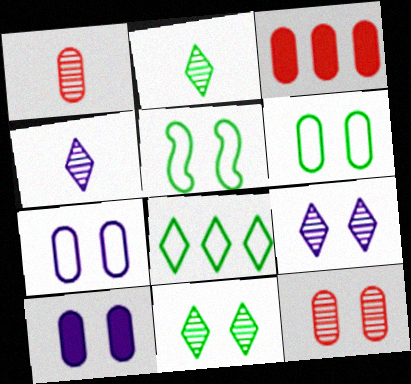[[3, 4, 5], 
[6, 10, 12]]